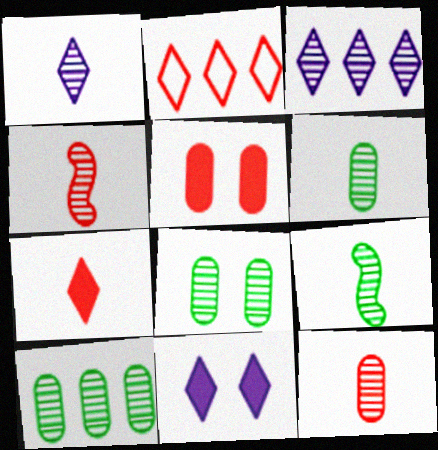[[1, 4, 6], 
[1, 9, 12], 
[2, 4, 5], 
[3, 4, 8], 
[6, 8, 10]]